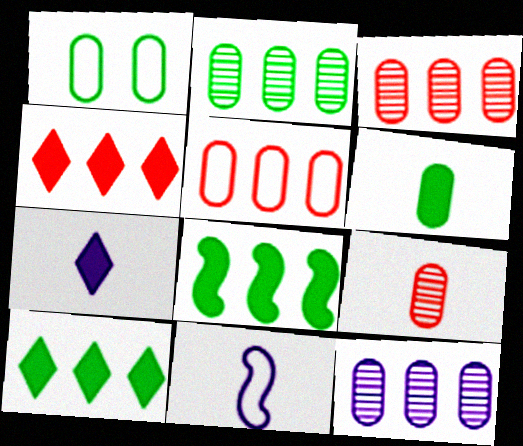[[1, 2, 6], 
[2, 3, 12]]